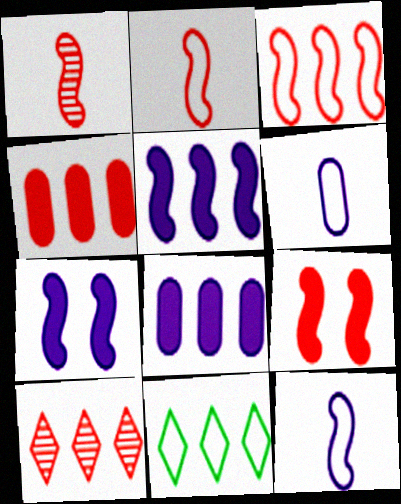[[1, 3, 9], 
[3, 4, 10]]